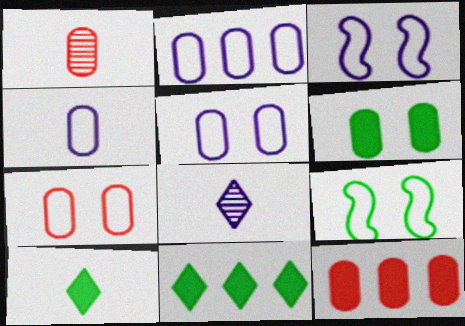[[1, 2, 6], 
[1, 3, 11], 
[1, 7, 12], 
[2, 4, 5], 
[8, 9, 12]]